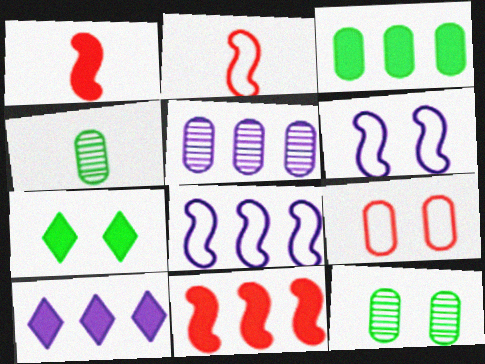[[2, 5, 7], 
[2, 10, 12], 
[3, 10, 11], 
[5, 8, 10]]